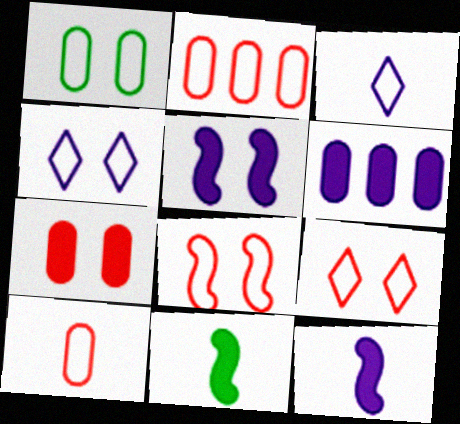[[1, 4, 8]]